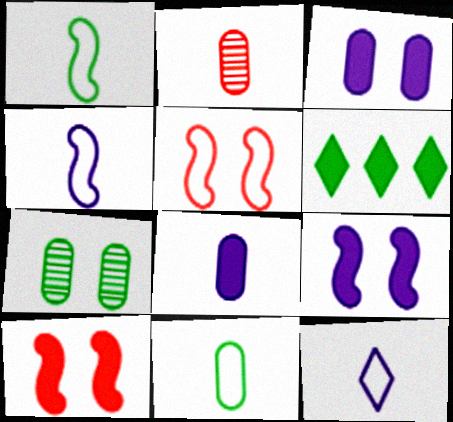[[1, 6, 7], 
[2, 8, 11], 
[6, 8, 10]]